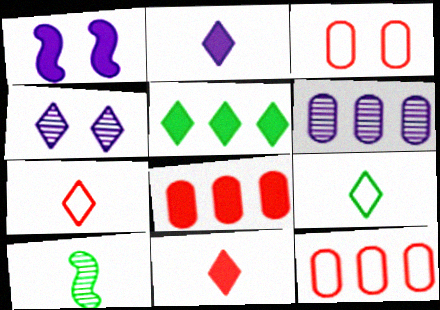[[4, 5, 7]]